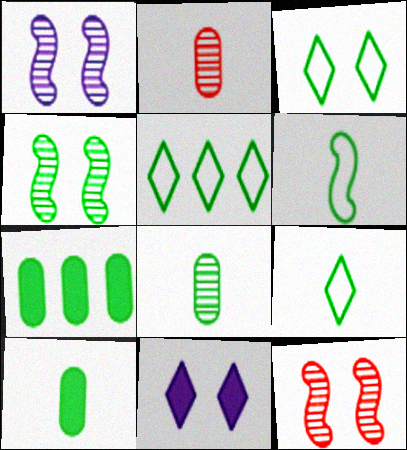[[1, 4, 12], 
[3, 5, 9], 
[4, 5, 10], 
[4, 7, 9]]